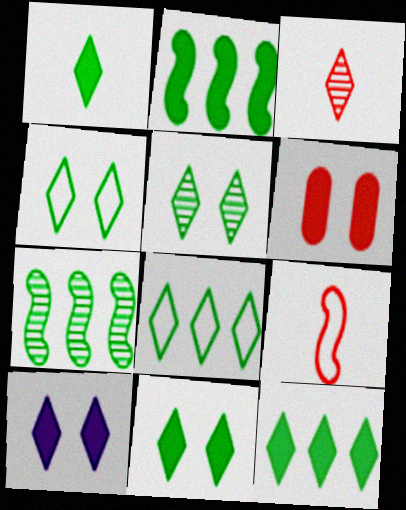[[1, 5, 8], 
[1, 11, 12], 
[3, 8, 10], 
[4, 5, 11]]